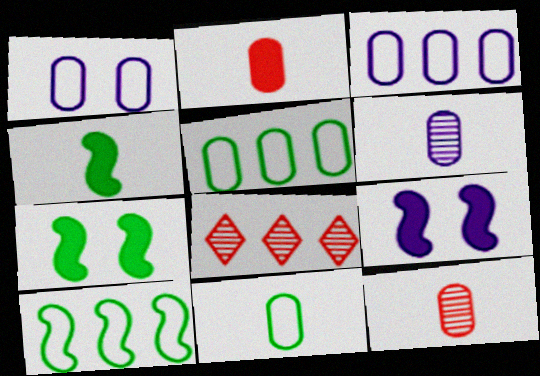[[1, 4, 8], 
[2, 6, 11], 
[8, 9, 11]]